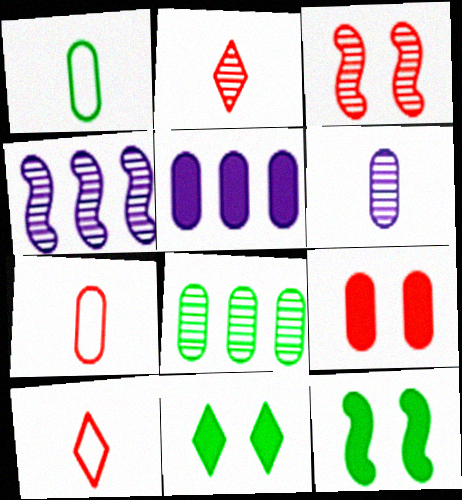[[4, 7, 11]]